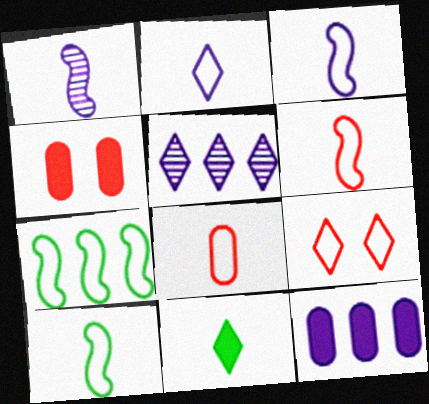[[1, 8, 11], 
[2, 8, 10], 
[3, 6, 10], 
[4, 5, 10], 
[5, 9, 11]]